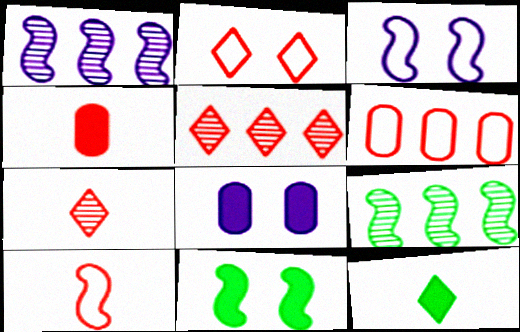[[1, 10, 11], 
[2, 6, 10], 
[4, 7, 10]]